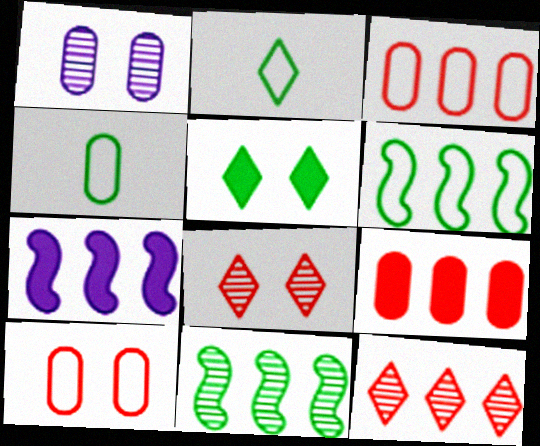[[1, 4, 9], 
[4, 5, 11], 
[4, 7, 8]]